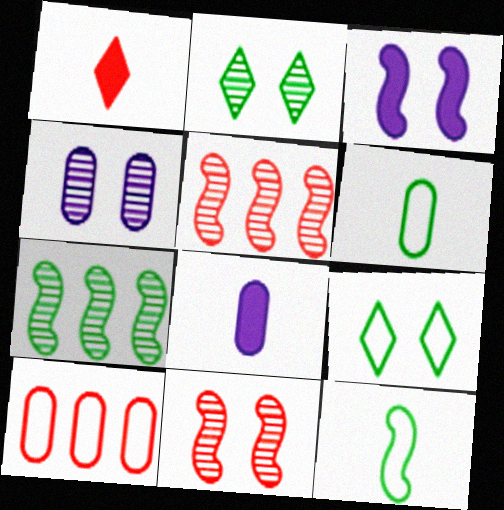[[1, 10, 11], 
[2, 4, 11], 
[3, 5, 12], 
[5, 8, 9]]